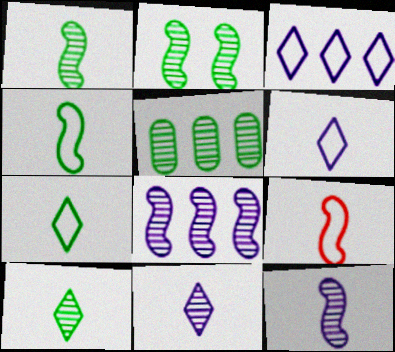[[2, 5, 10]]